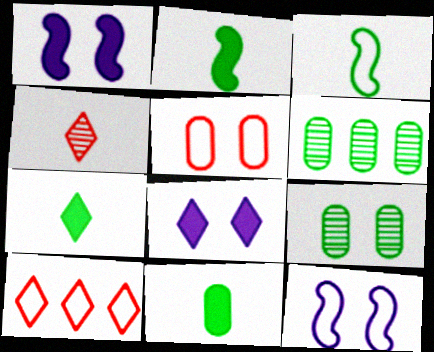[[2, 7, 11]]